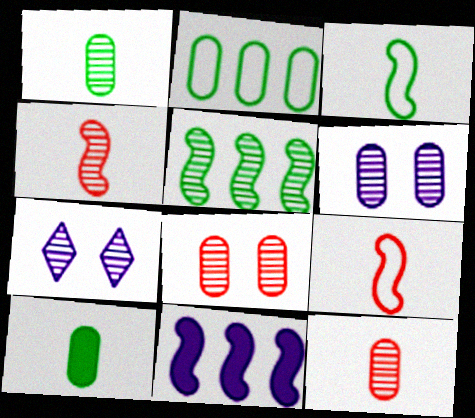[[5, 7, 12]]